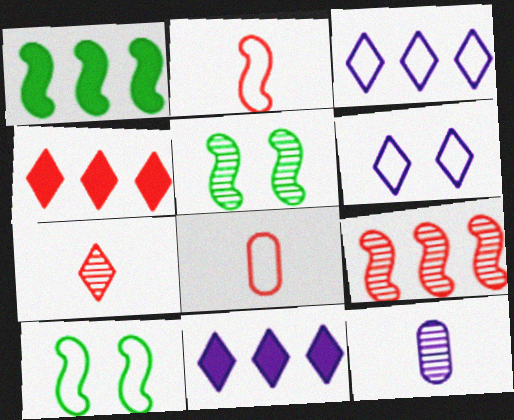[[3, 8, 10], 
[4, 10, 12], 
[5, 8, 11]]